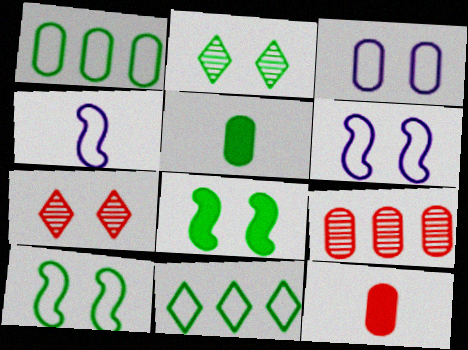[[3, 5, 9], 
[3, 7, 8]]